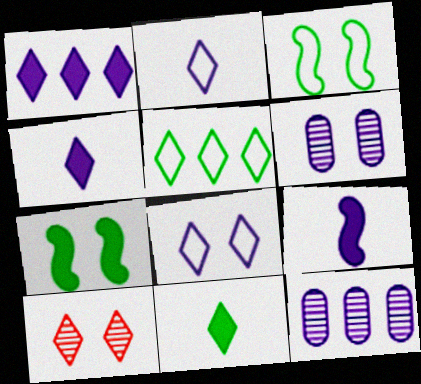[[4, 5, 10], 
[8, 9, 12]]